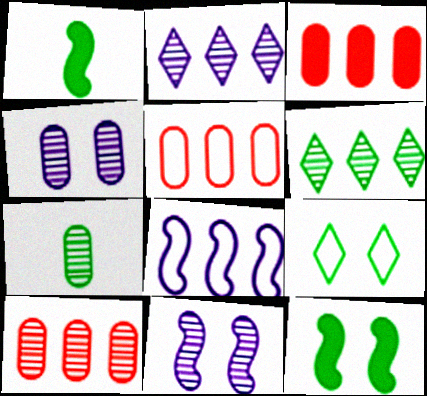[[3, 5, 10], 
[3, 6, 8], 
[4, 7, 10]]